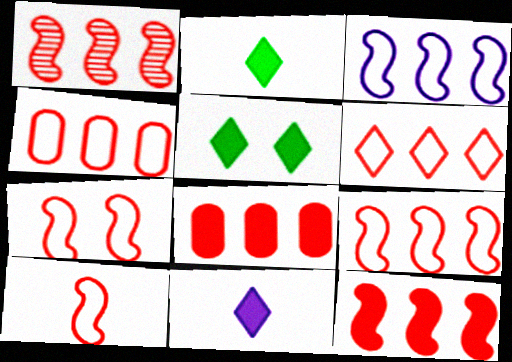[[1, 6, 8], 
[1, 9, 12], 
[4, 6, 9], 
[7, 9, 10]]